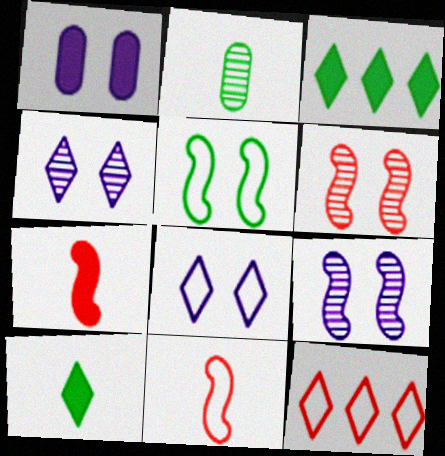[[1, 3, 7], 
[1, 8, 9], 
[2, 3, 5], 
[4, 10, 12]]